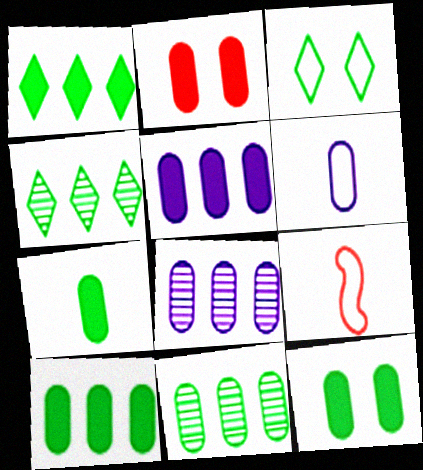[[2, 5, 7], 
[2, 6, 11], 
[7, 10, 12]]